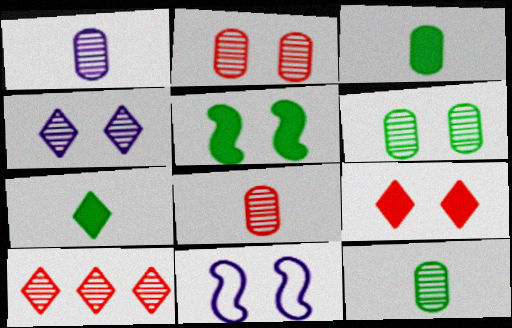[[1, 8, 12], 
[3, 10, 11], 
[6, 9, 11]]